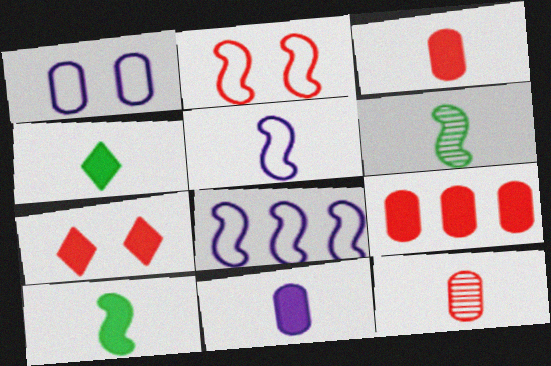[[4, 5, 12]]